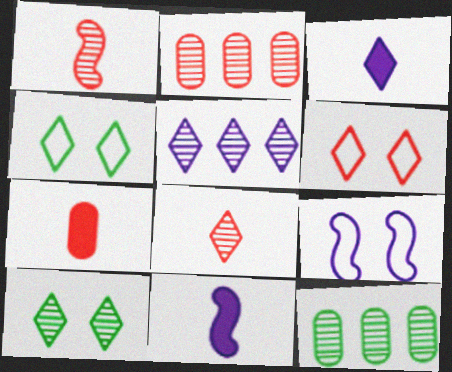[[2, 4, 11], 
[5, 8, 10], 
[6, 11, 12]]